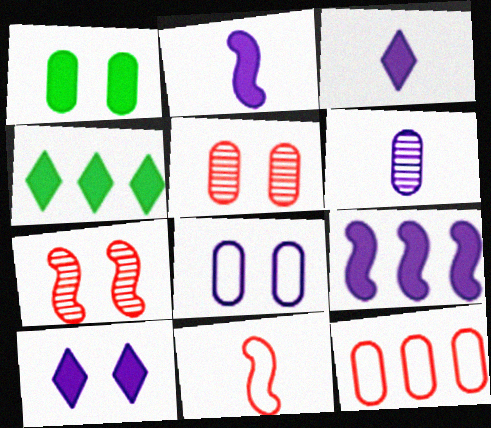[[1, 5, 8], 
[1, 6, 12]]